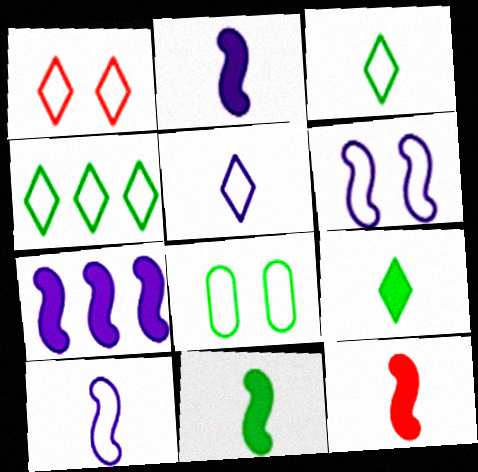[[1, 4, 5], 
[1, 6, 8], 
[2, 11, 12]]